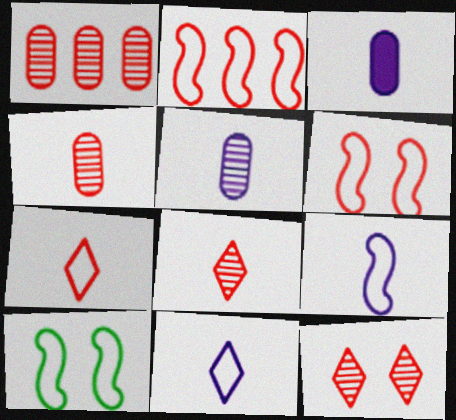[[2, 9, 10]]